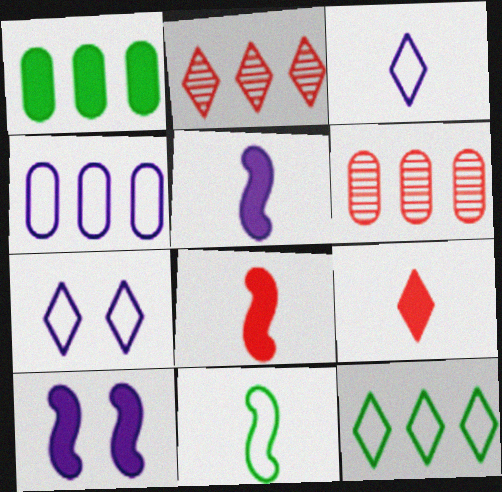[[1, 4, 6], 
[1, 9, 10]]